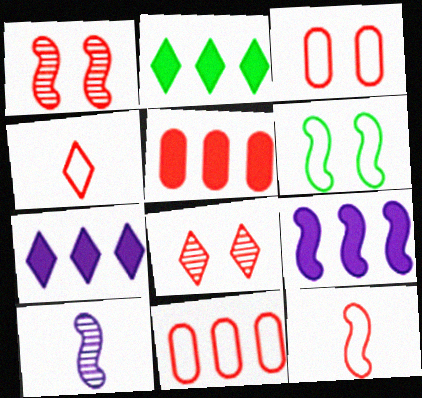[[1, 4, 5], 
[2, 3, 10], 
[2, 5, 9], 
[5, 8, 12]]